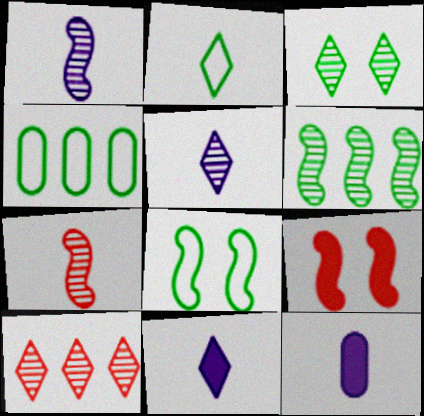[[2, 4, 8], 
[2, 7, 12], 
[3, 5, 10], 
[4, 5, 9], 
[8, 10, 12]]